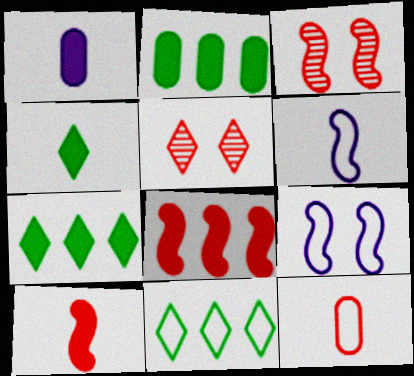[[1, 3, 11], 
[1, 4, 10], 
[2, 5, 6], 
[5, 8, 12], 
[9, 11, 12]]